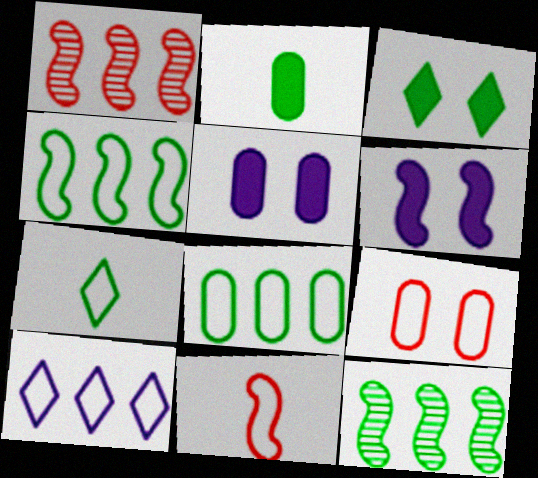[[1, 5, 7], 
[6, 11, 12]]